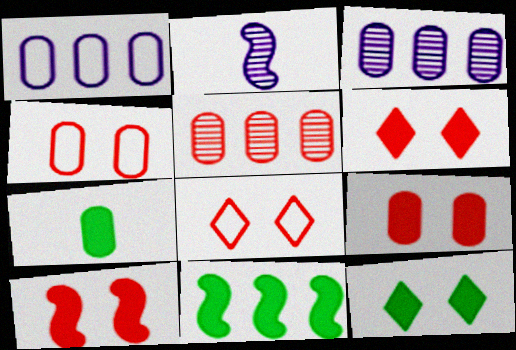[[3, 4, 7], 
[6, 9, 10], 
[7, 11, 12]]